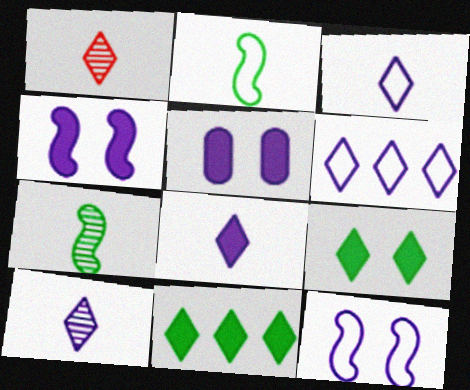[[1, 6, 9], 
[3, 8, 10]]